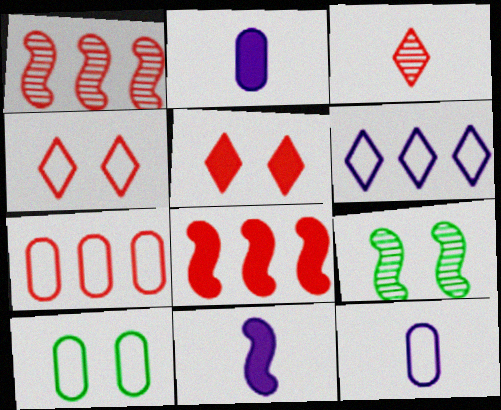[[7, 10, 12]]